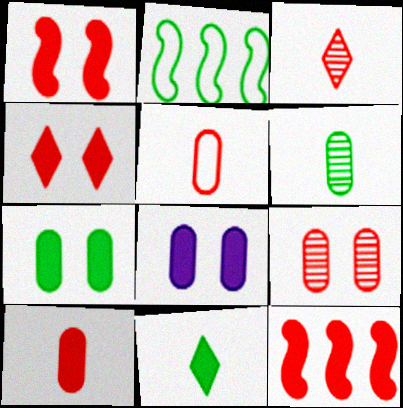[[2, 3, 8], 
[4, 10, 12], 
[8, 11, 12]]